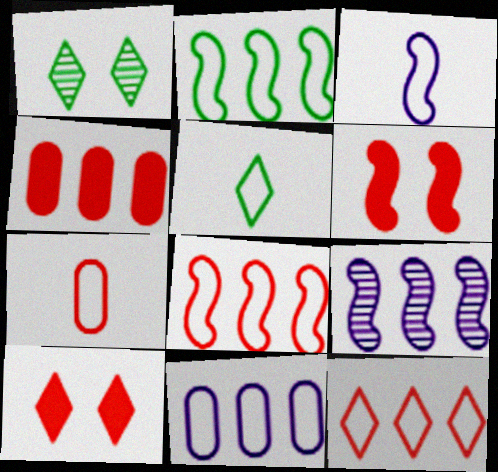[[1, 3, 4], 
[2, 11, 12], 
[3, 5, 7]]